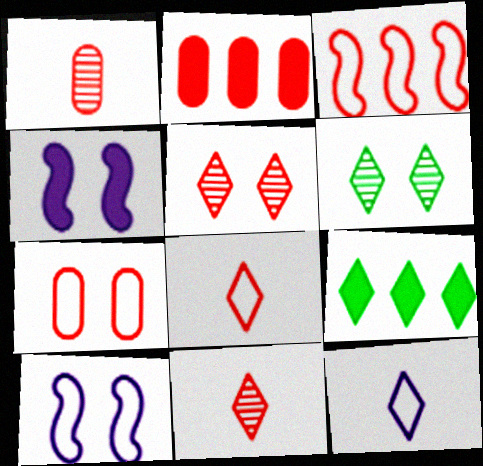[[1, 2, 7], 
[1, 9, 10], 
[3, 7, 8], 
[4, 6, 7], 
[5, 9, 12]]